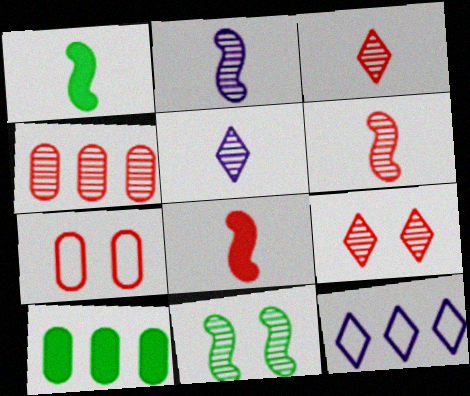[[4, 5, 11], 
[4, 6, 9]]